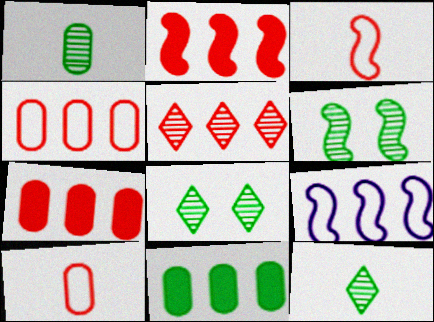[[2, 4, 5], 
[5, 9, 11]]